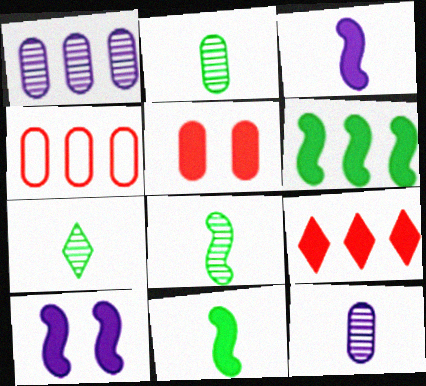[[2, 7, 8], 
[4, 7, 10]]